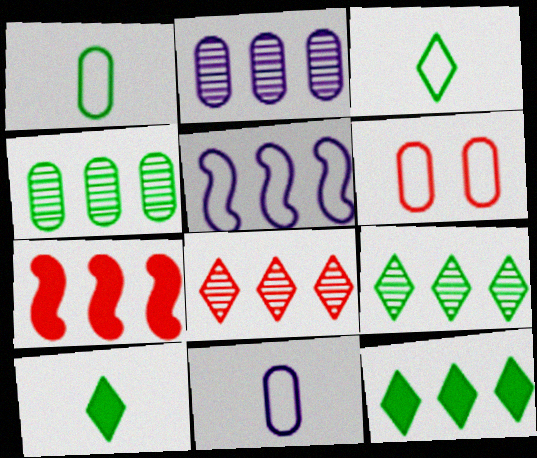[[3, 5, 6]]